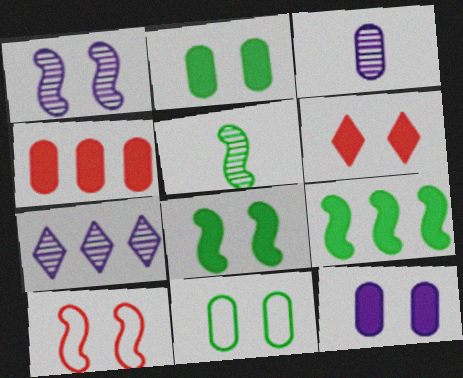[[1, 3, 7], 
[1, 6, 11], 
[1, 8, 10], 
[3, 4, 11], 
[6, 8, 12]]